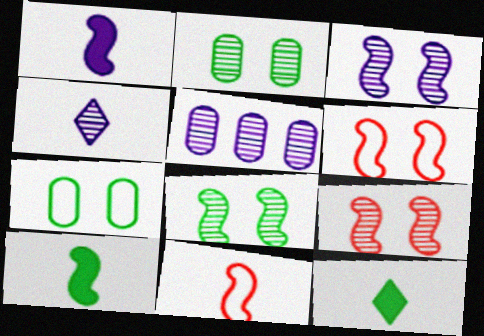[[3, 4, 5], 
[3, 8, 9], 
[5, 6, 12]]